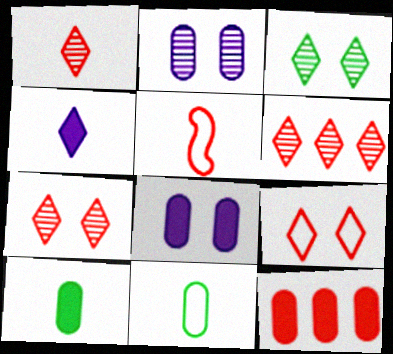[[1, 6, 7], 
[2, 11, 12], 
[5, 7, 12], 
[8, 10, 12]]